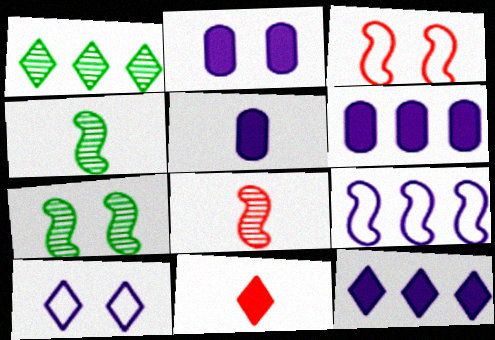[[1, 3, 5], 
[1, 10, 11], 
[2, 5, 6]]